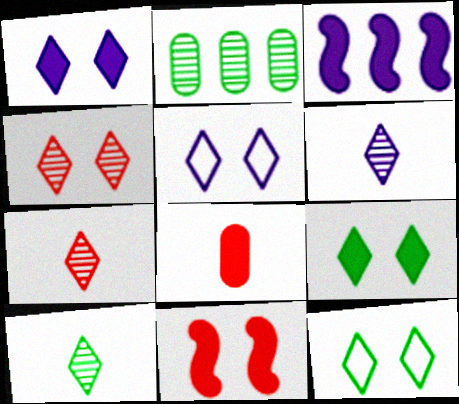[[1, 4, 12], 
[3, 8, 9], 
[4, 5, 9], 
[6, 7, 10]]